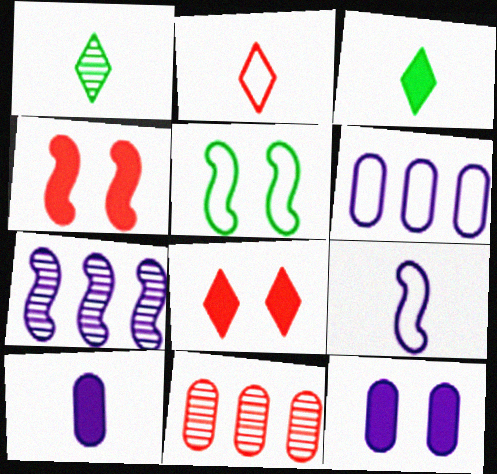[[1, 4, 6], 
[2, 4, 11], 
[2, 5, 6]]